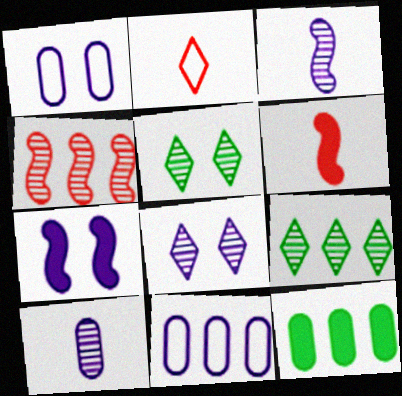[[1, 6, 9], 
[1, 7, 8], 
[4, 5, 10], 
[5, 6, 11]]